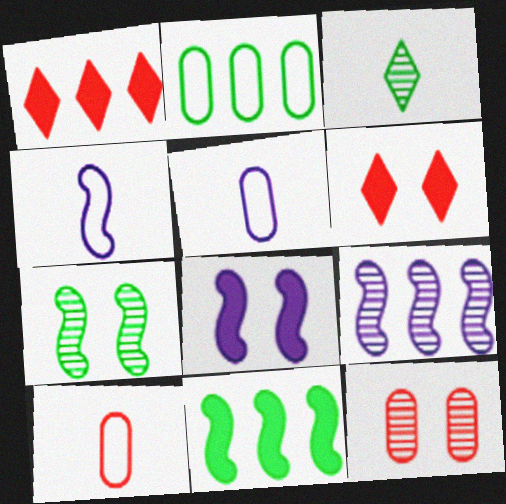[[1, 2, 9], 
[1, 5, 7], 
[3, 9, 12], 
[4, 8, 9]]